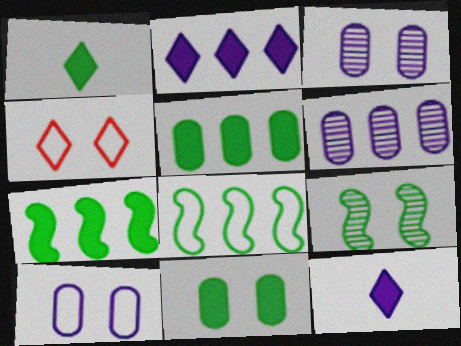[[1, 7, 11]]